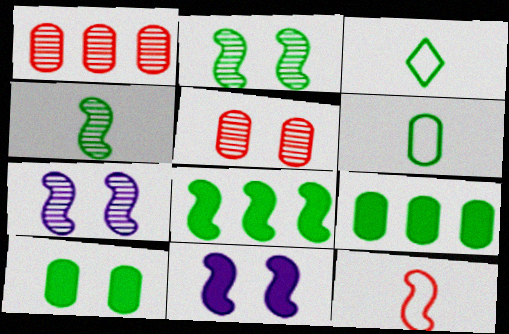[[1, 3, 11], 
[2, 3, 9], 
[7, 8, 12]]